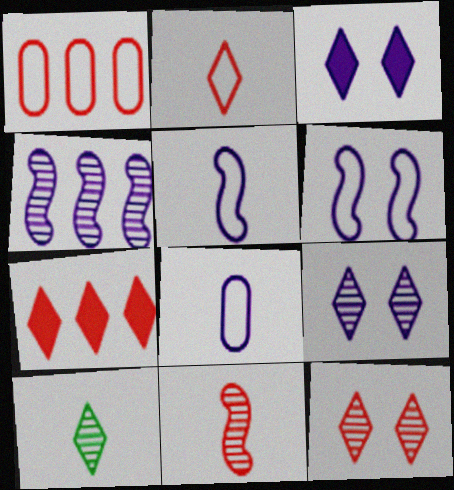[[2, 7, 12], 
[3, 4, 8]]